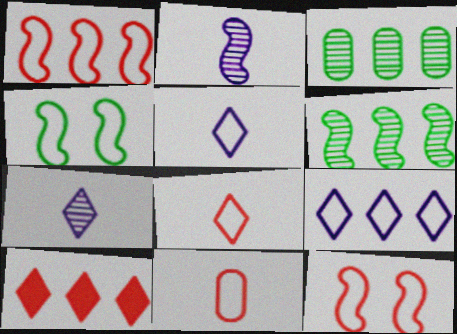[[4, 9, 11]]